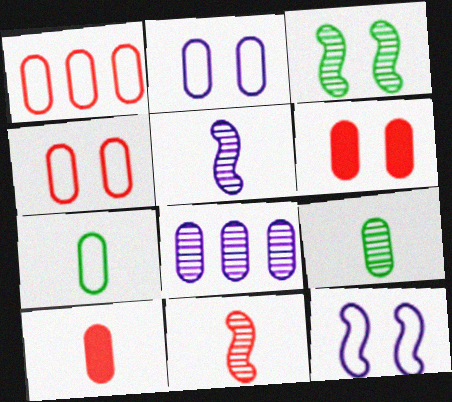[[1, 2, 7], 
[6, 7, 8]]